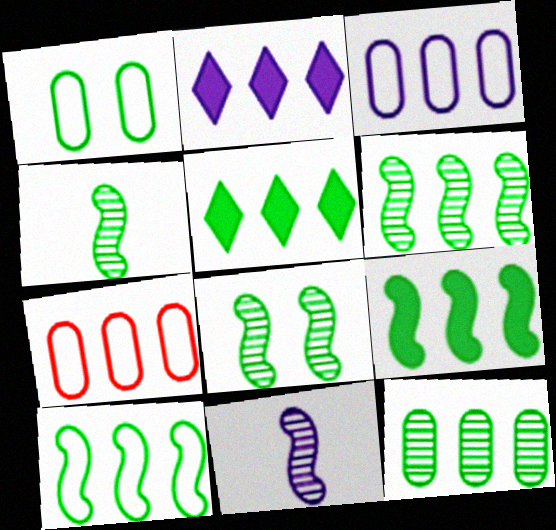[[1, 4, 5], 
[2, 6, 7], 
[4, 6, 8], 
[5, 10, 12], 
[6, 9, 10]]